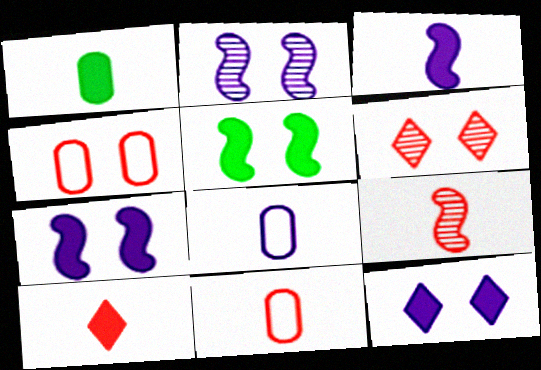[[1, 3, 10], 
[9, 10, 11]]